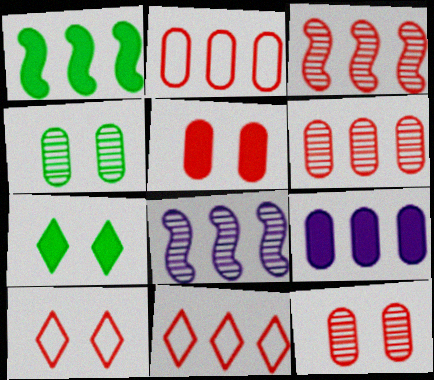[]